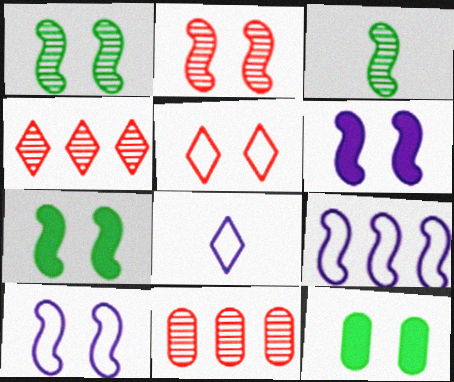[[2, 7, 10], 
[7, 8, 11]]